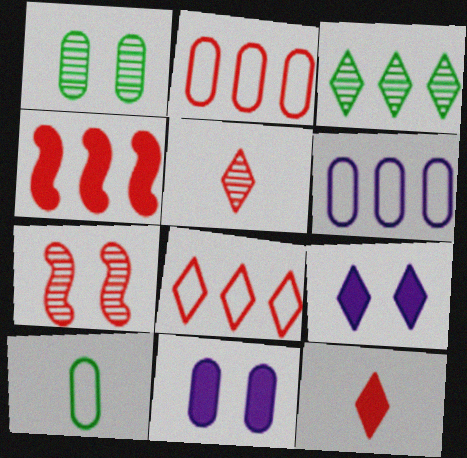[[2, 7, 12], 
[3, 4, 6]]